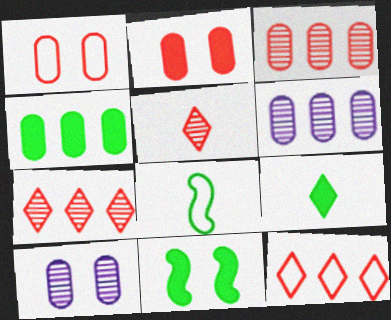[[4, 9, 11]]